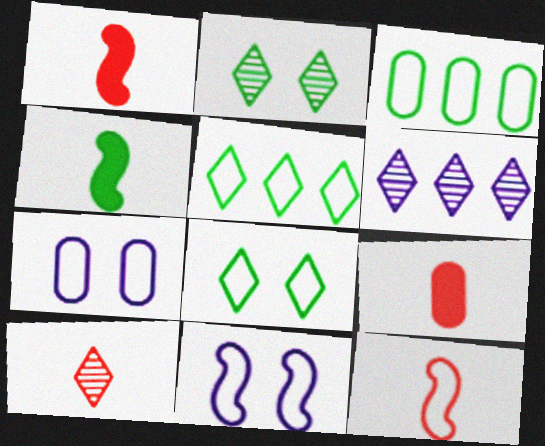[[2, 3, 4], 
[2, 6, 10], 
[5, 7, 12], 
[9, 10, 12]]